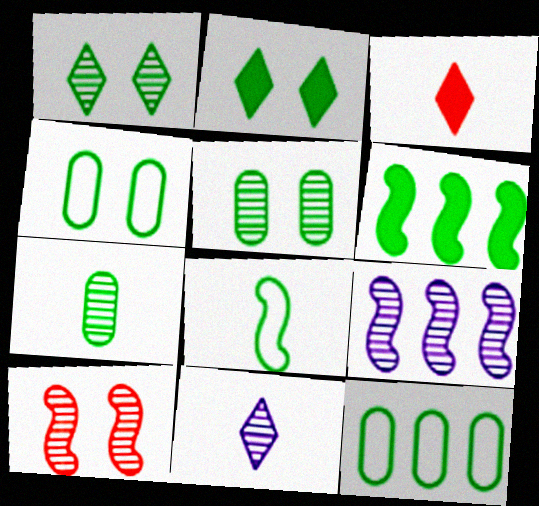[[3, 4, 9]]